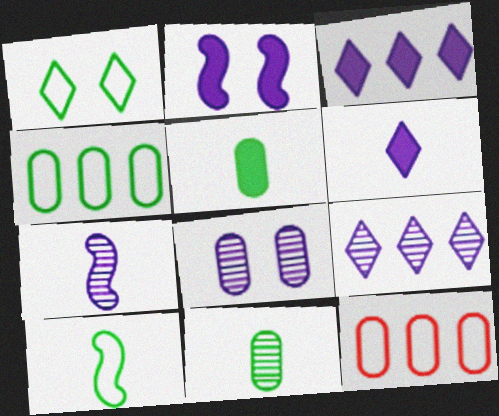[[1, 4, 10], 
[5, 8, 12], 
[7, 8, 9]]